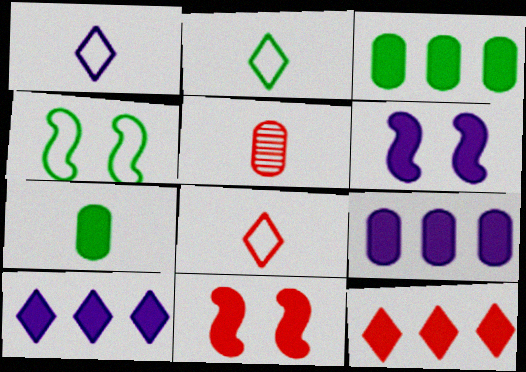[[1, 2, 8], 
[4, 5, 10], 
[6, 7, 12], 
[7, 10, 11]]